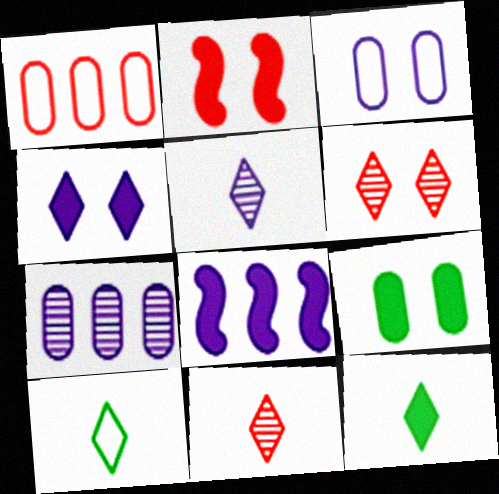[[1, 2, 11], 
[2, 4, 9], 
[2, 7, 10], 
[3, 5, 8]]